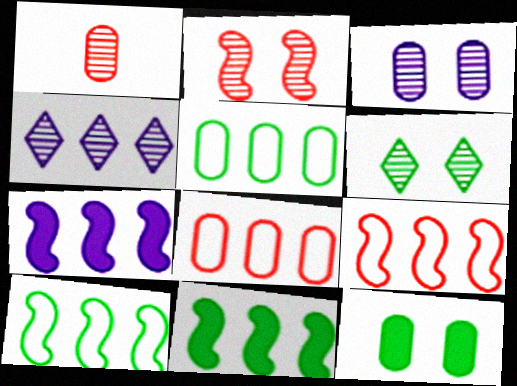[[2, 3, 6], 
[4, 8, 11]]